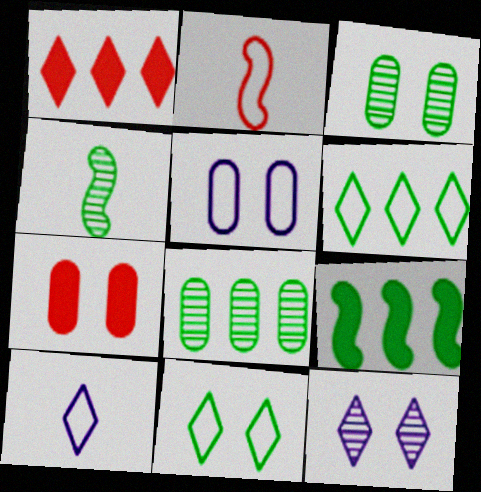[[1, 4, 5], 
[2, 5, 6], 
[3, 5, 7], 
[6, 8, 9]]